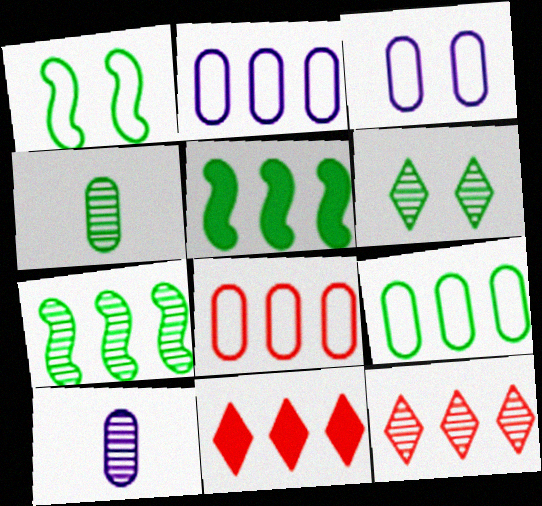[[1, 10, 11], 
[2, 5, 12], 
[2, 7, 11], 
[2, 8, 9], 
[4, 6, 7]]